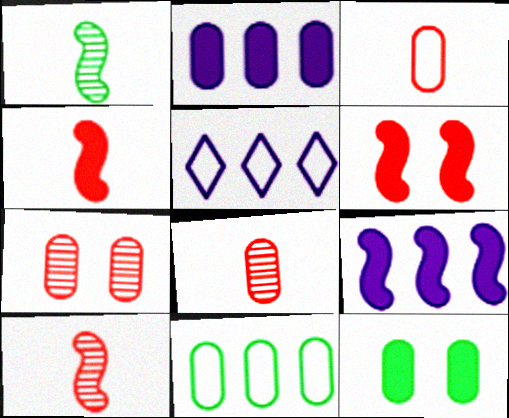[[5, 10, 12]]